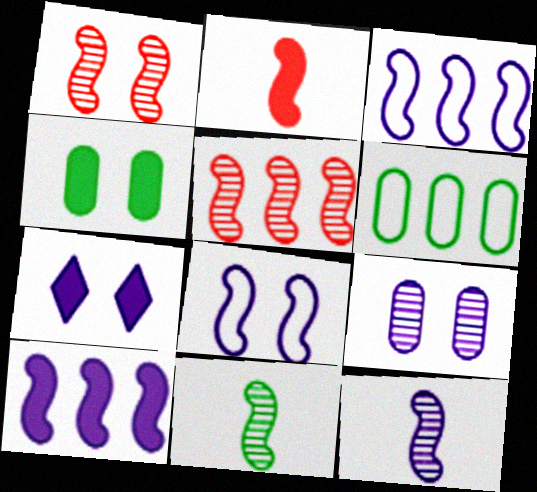[[7, 8, 9], 
[8, 10, 12]]